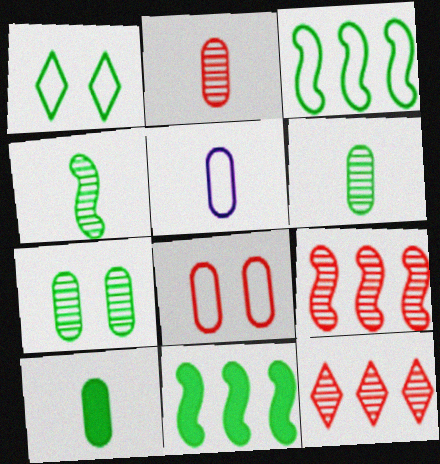[[1, 6, 11], 
[2, 5, 10]]